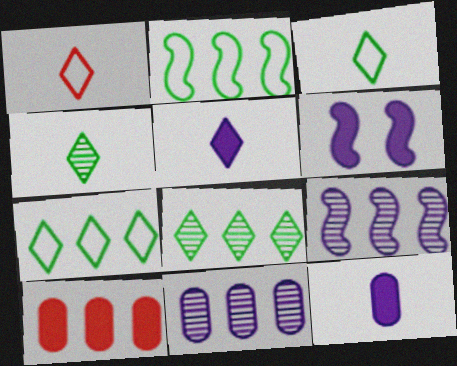[[1, 4, 5], 
[7, 9, 10]]